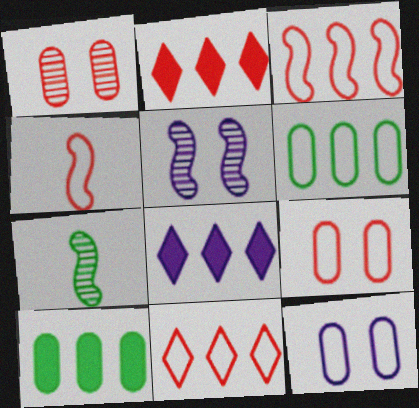[[1, 2, 4], 
[2, 7, 12], 
[4, 9, 11], 
[7, 8, 9]]